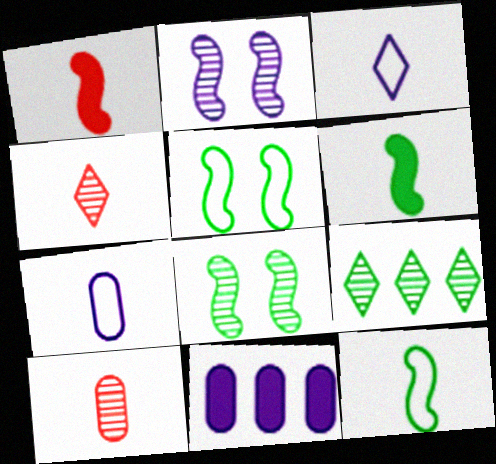[[2, 3, 11], 
[2, 9, 10], 
[3, 6, 10], 
[4, 5, 11], 
[4, 6, 7]]